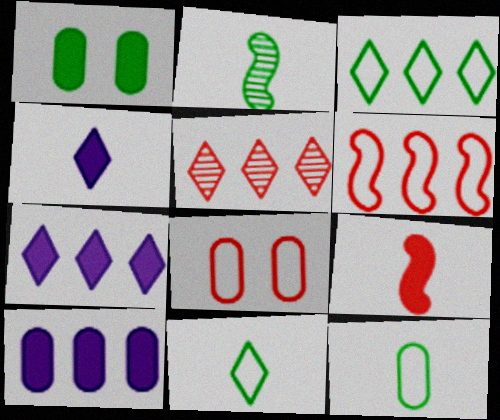[[1, 2, 3], 
[1, 7, 9], 
[2, 7, 8], 
[3, 5, 7], 
[5, 8, 9]]